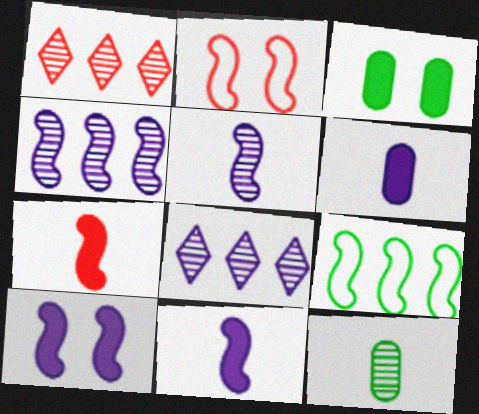[]